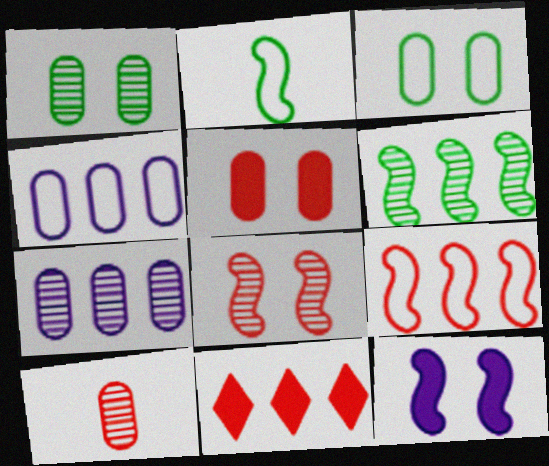[[1, 7, 10], 
[4, 6, 11]]